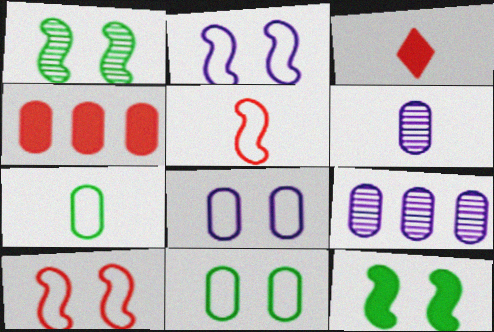[[4, 6, 11]]